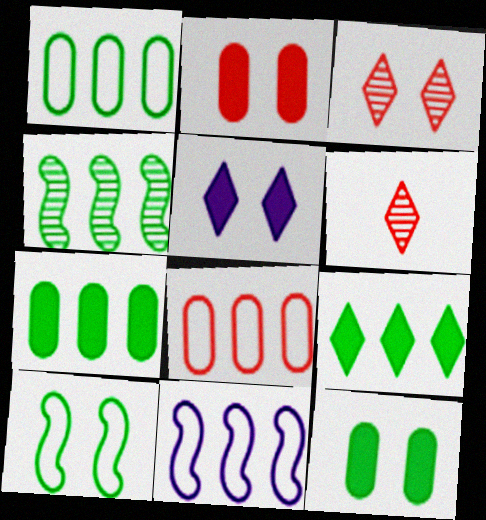[[1, 4, 9], 
[6, 11, 12]]